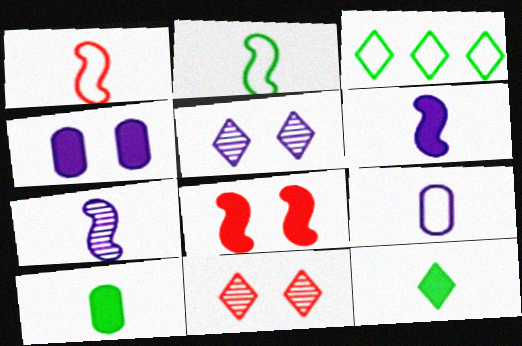[]